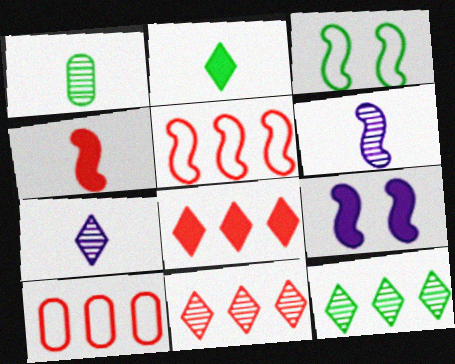[]